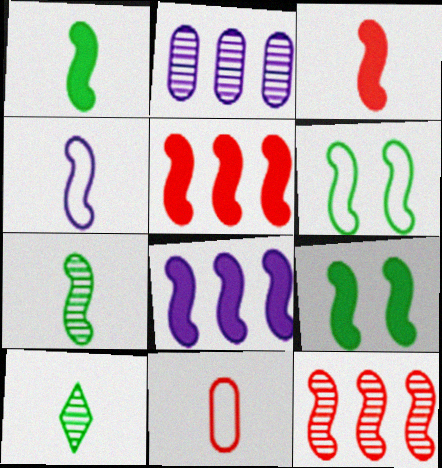[[3, 4, 7], 
[3, 8, 9], 
[4, 9, 12]]